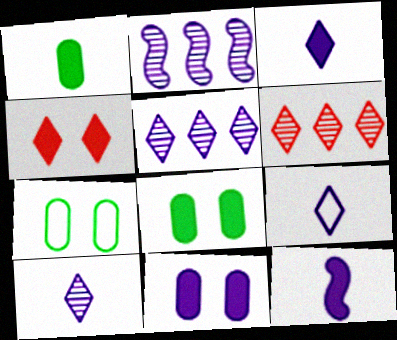[[2, 9, 11], 
[3, 9, 10], 
[6, 7, 12]]